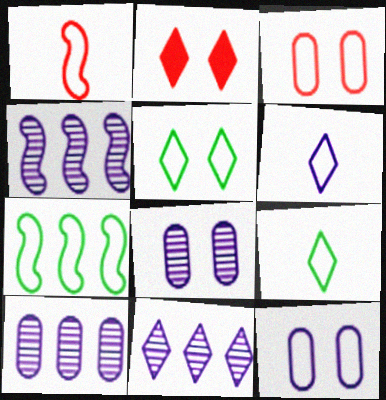[[2, 9, 11], 
[3, 6, 7], 
[4, 10, 11]]